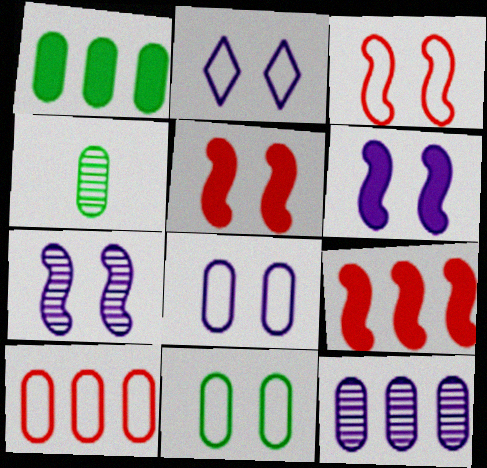[[1, 4, 11], 
[1, 10, 12], 
[2, 3, 11], 
[2, 4, 9]]